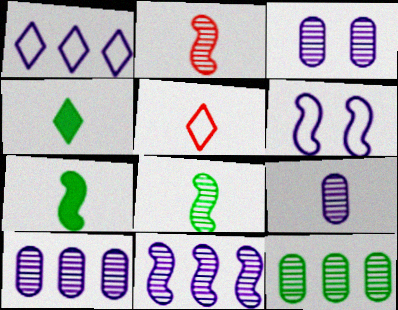[[3, 9, 10], 
[5, 7, 9]]